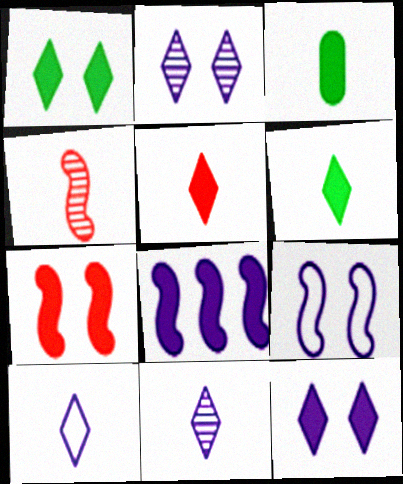[[3, 4, 10]]